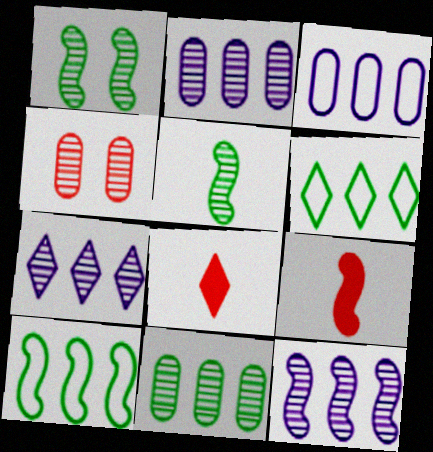[[1, 3, 8], 
[2, 7, 12], 
[4, 5, 7]]